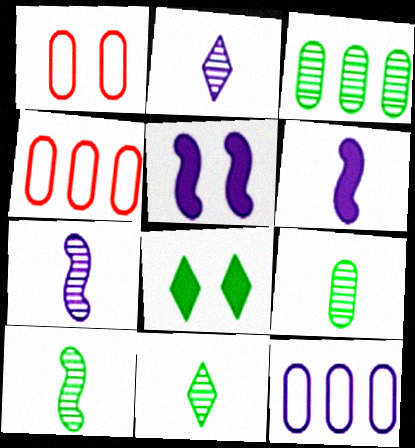[[2, 5, 12], 
[4, 5, 11], 
[4, 7, 8], 
[9, 10, 11]]